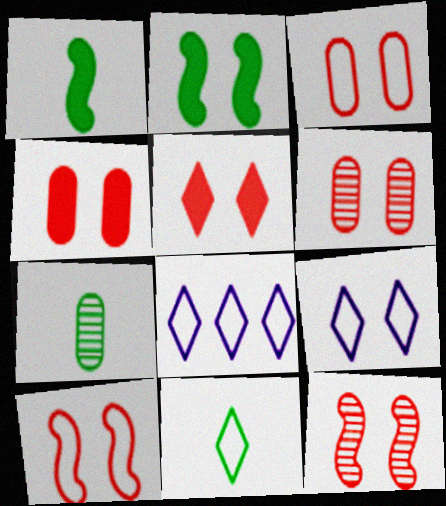[[1, 6, 8], 
[1, 7, 11], 
[2, 6, 9], 
[3, 4, 6], 
[3, 5, 12], 
[5, 6, 10]]